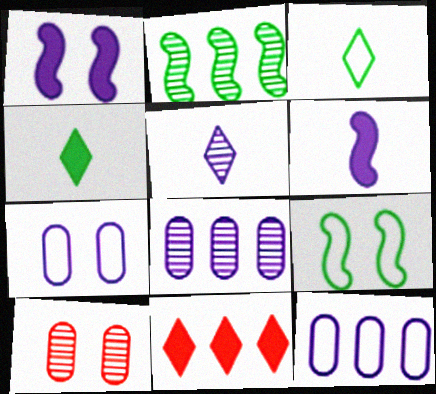[[1, 5, 12], 
[2, 5, 10], 
[2, 11, 12]]